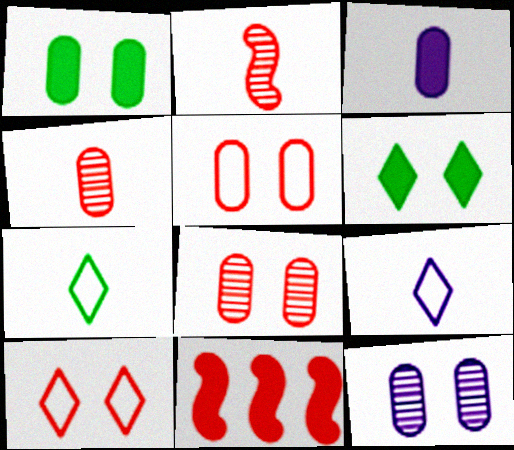[[1, 5, 12], 
[2, 3, 7], 
[3, 6, 11], 
[4, 10, 11], 
[7, 11, 12]]